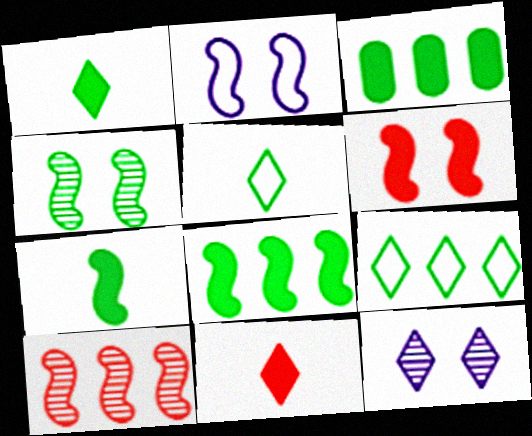[[2, 4, 6], 
[2, 7, 10], 
[3, 4, 5], 
[9, 11, 12]]